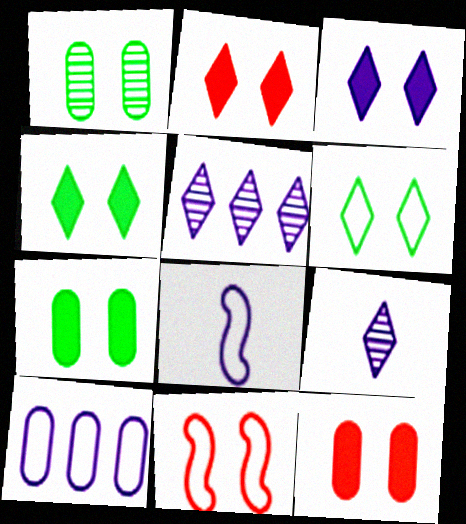[[1, 3, 11], 
[2, 3, 4]]